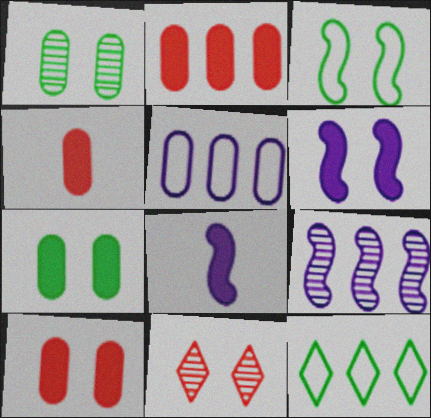[[1, 4, 5], 
[2, 4, 10], 
[2, 9, 12]]